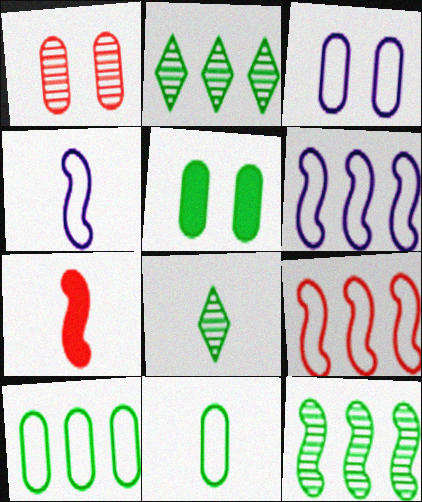[[1, 3, 5], 
[2, 3, 7]]